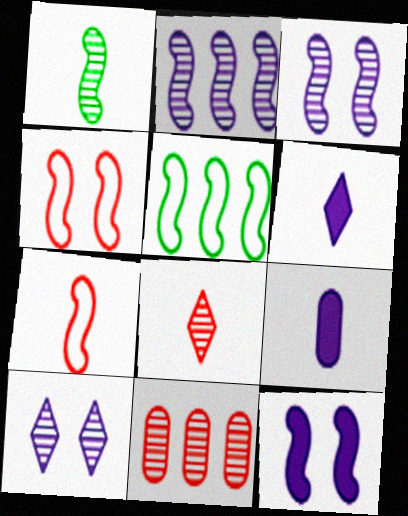[[1, 10, 11]]